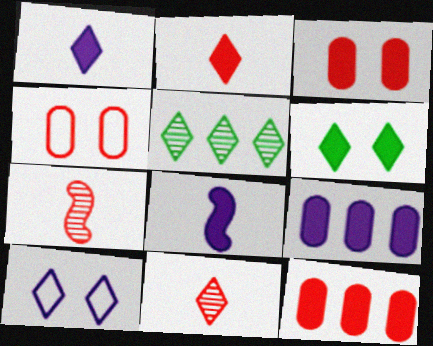[[2, 5, 10], 
[4, 5, 8], 
[6, 8, 12]]